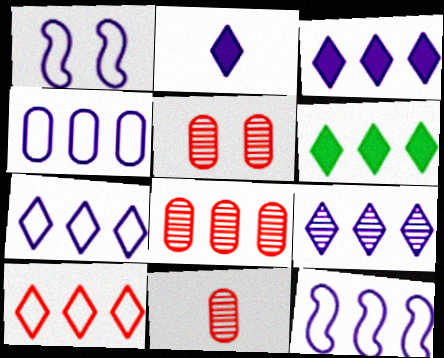[[1, 6, 11], 
[3, 7, 9], 
[4, 7, 12], 
[5, 8, 11], 
[6, 8, 12], 
[6, 9, 10]]